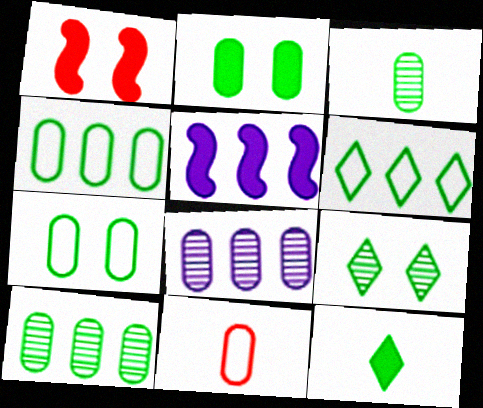[[2, 3, 4], 
[2, 8, 11], 
[5, 9, 11], 
[6, 9, 12]]